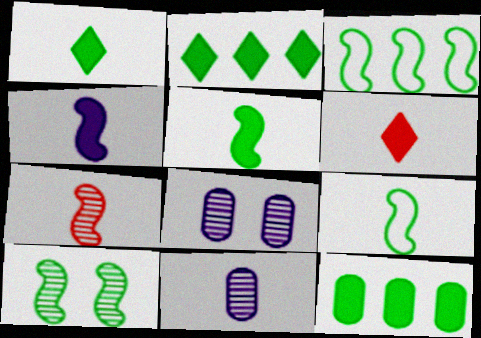[[3, 5, 10], 
[3, 6, 8], 
[4, 7, 9], 
[6, 9, 11]]